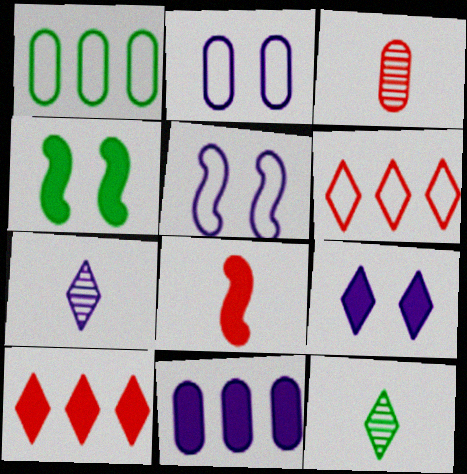[[1, 4, 12], 
[5, 7, 11], 
[6, 9, 12]]